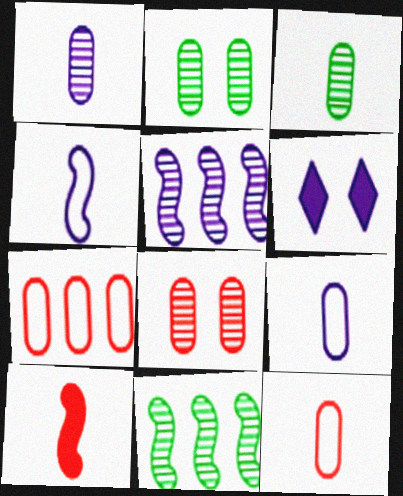[[5, 6, 9], 
[6, 11, 12]]